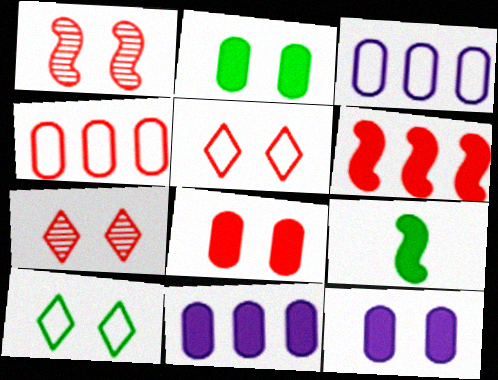[[1, 5, 8], 
[1, 10, 12], 
[2, 8, 12], 
[3, 7, 9]]